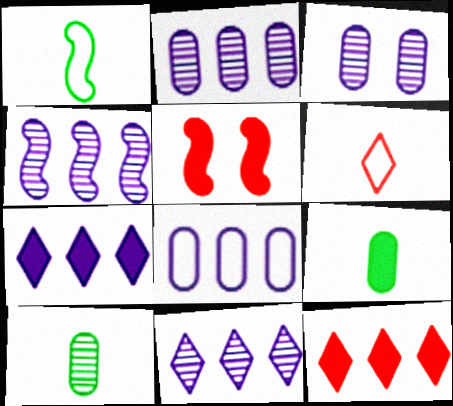[[1, 3, 12], 
[1, 4, 5], 
[2, 4, 11], 
[4, 7, 8], 
[5, 7, 9]]